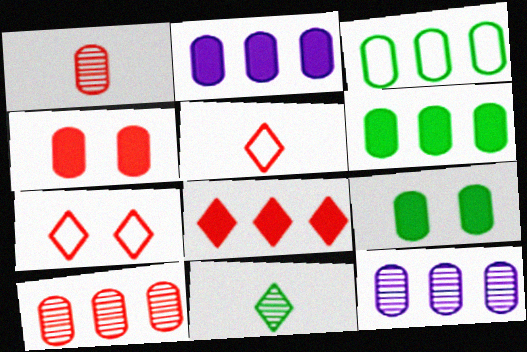[[2, 3, 10]]